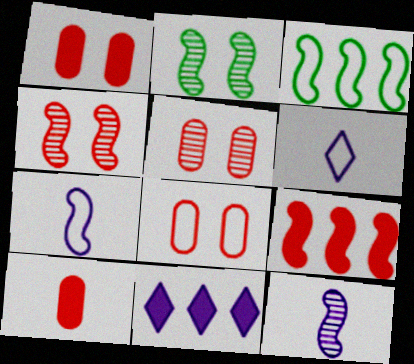[[1, 5, 8], 
[2, 7, 9], 
[3, 6, 8]]